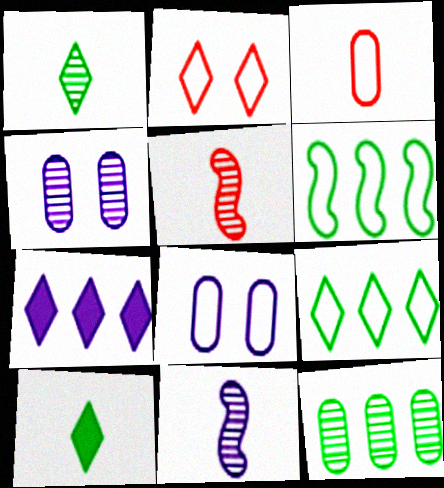[[1, 2, 7], 
[3, 10, 11], 
[7, 8, 11]]